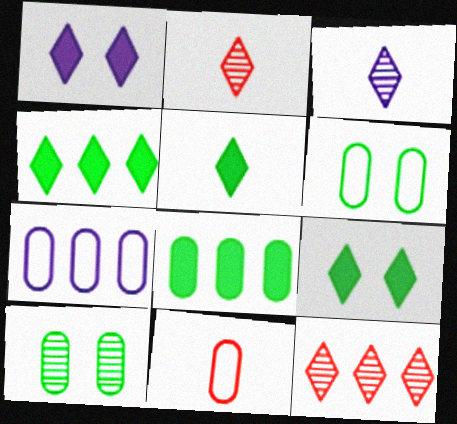[[4, 5, 9], 
[6, 7, 11]]